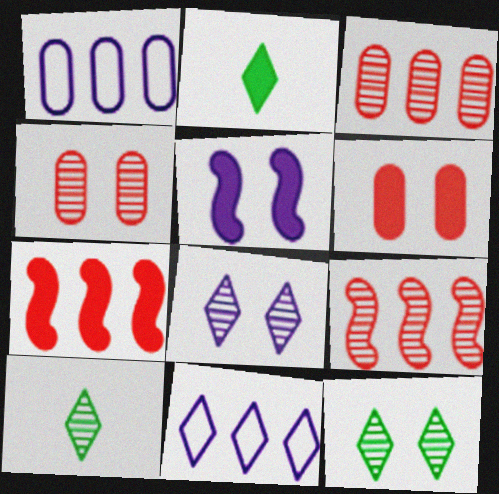[]